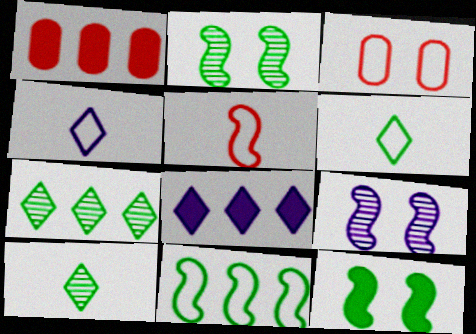[[1, 2, 4], 
[1, 6, 9], 
[3, 4, 11]]